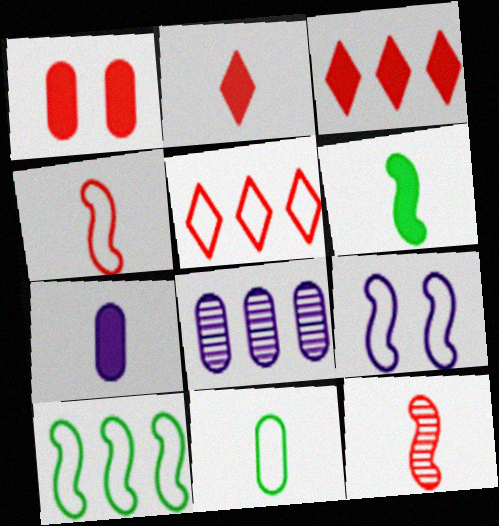[[1, 5, 12], 
[1, 8, 11], 
[2, 6, 7], 
[3, 8, 10], 
[4, 9, 10], 
[5, 9, 11]]